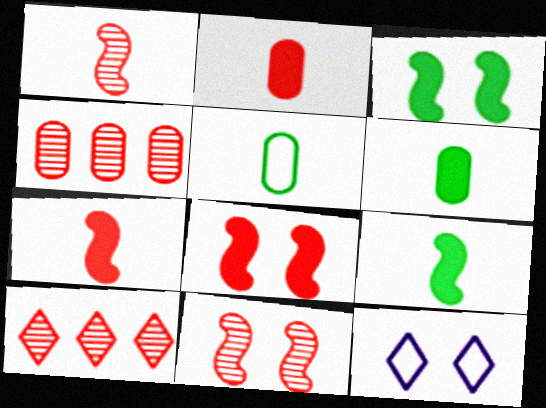[[4, 9, 12]]